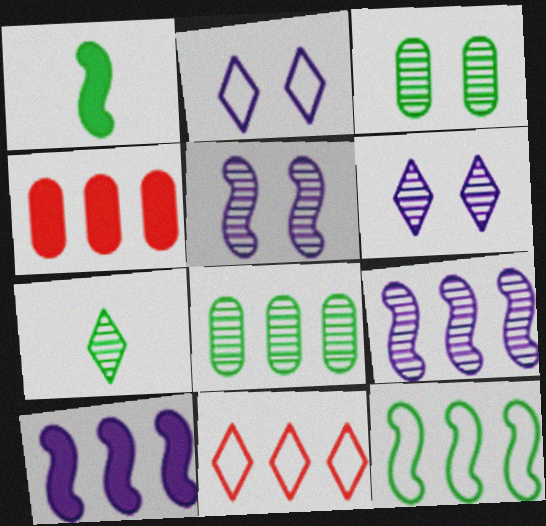[[8, 10, 11]]